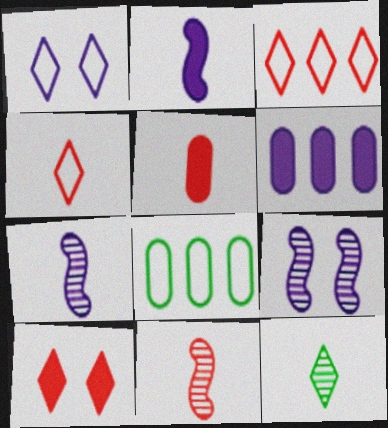[[1, 6, 7], 
[4, 5, 11], 
[7, 8, 10]]